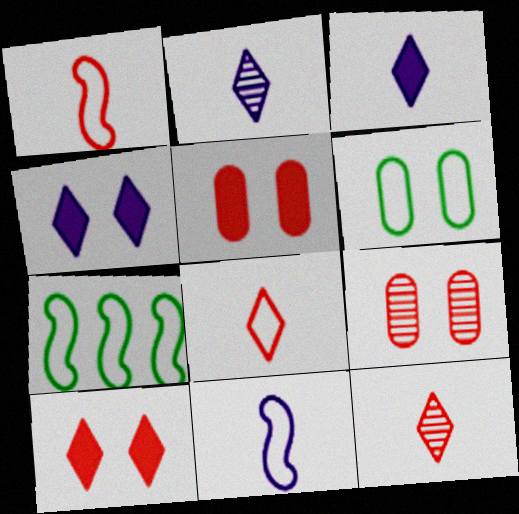[[2, 5, 7], 
[3, 7, 9]]